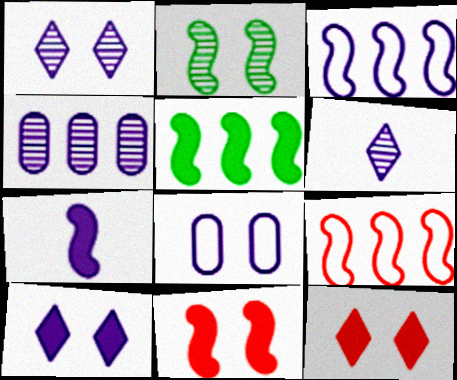[[2, 7, 9], 
[2, 8, 12], 
[5, 7, 11]]